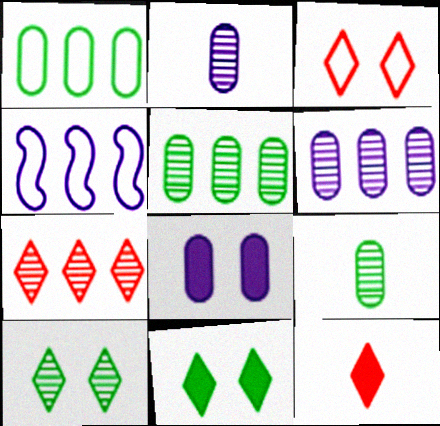[[3, 7, 12]]